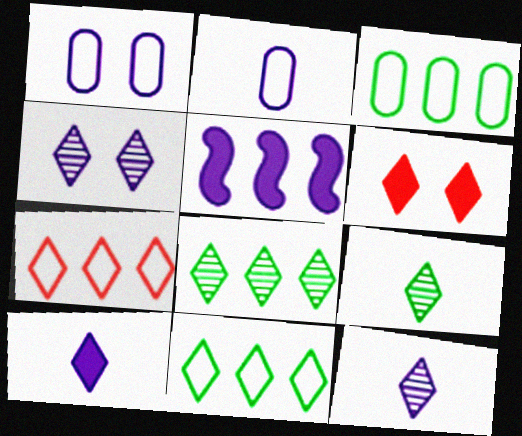[[1, 5, 12], 
[2, 4, 5], 
[6, 11, 12]]